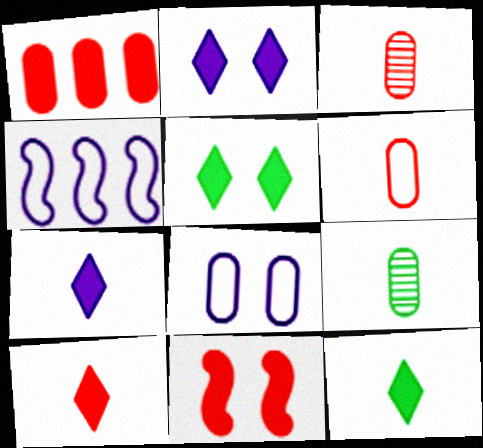[[1, 8, 9], 
[1, 10, 11], 
[3, 4, 5], 
[7, 10, 12]]